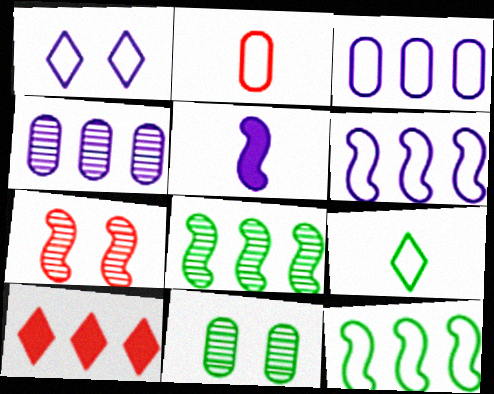[[1, 2, 12], 
[1, 4, 5], 
[2, 7, 10], 
[3, 8, 10], 
[4, 10, 12], 
[5, 7, 12]]